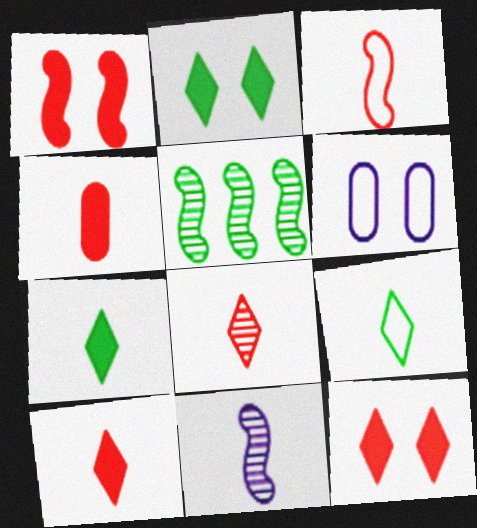[[3, 4, 8], 
[4, 9, 11], 
[5, 6, 10]]